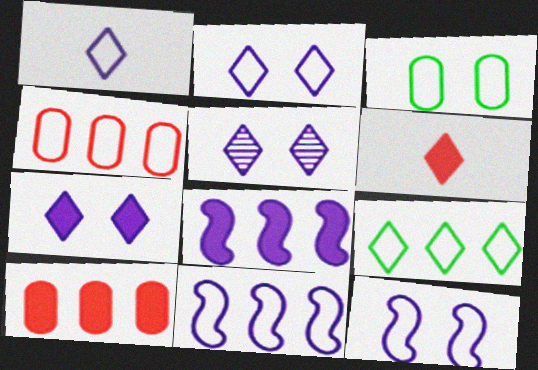[[2, 5, 7], 
[4, 9, 11], 
[5, 6, 9]]